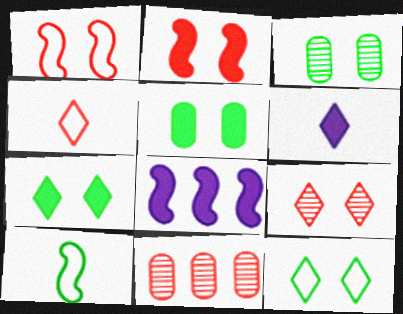[[2, 4, 11], 
[3, 4, 8]]